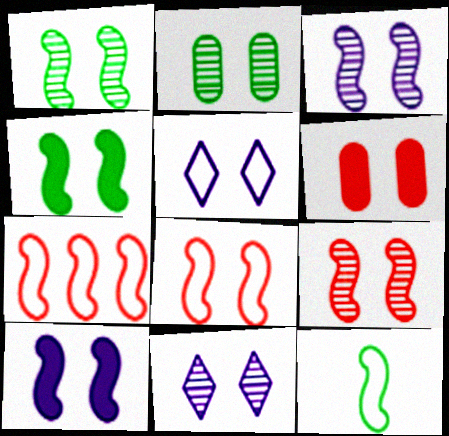[[1, 3, 9], 
[1, 5, 6], 
[1, 8, 10], 
[2, 9, 11], 
[3, 4, 8]]